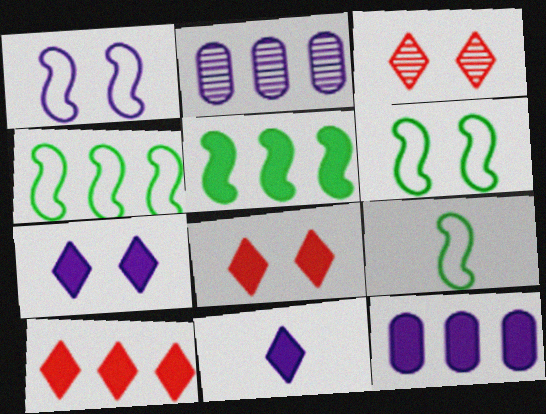[[1, 2, 11], 
[2, 4, 10], 
[2, 8, 9], 
[3, 9, 12], 
[4, 6, 9], 
[5, 10, 12]]